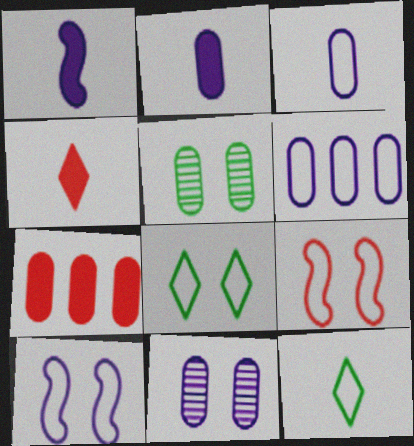[[2, 6, 11], 
[3, 5, 7], 
[6, 9, 12]]